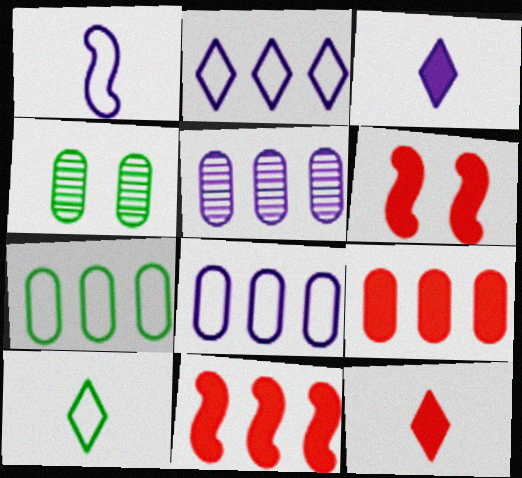[[5, 6, 10], 
[5, 7, 9], 
[6, 9, 12]]